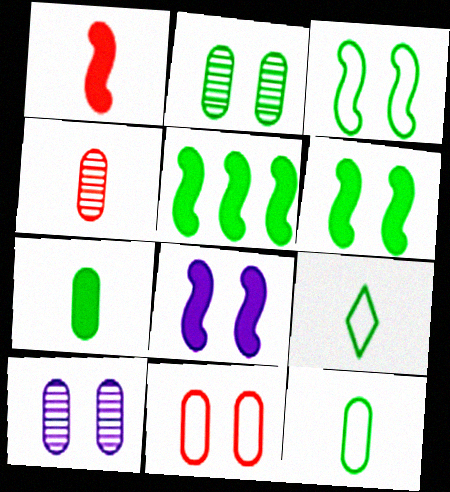[[1, 5, 8], 
[2, 5, 9]]